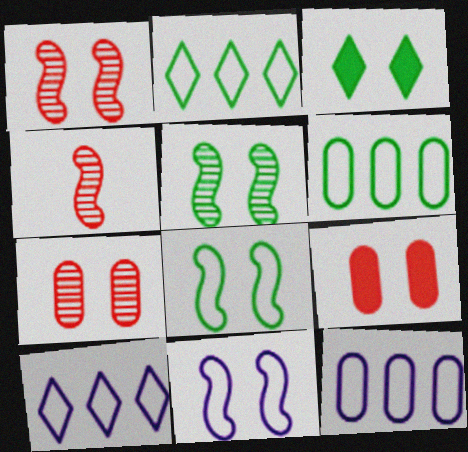[[3, 4, 12], 
[3, 7, 11]]